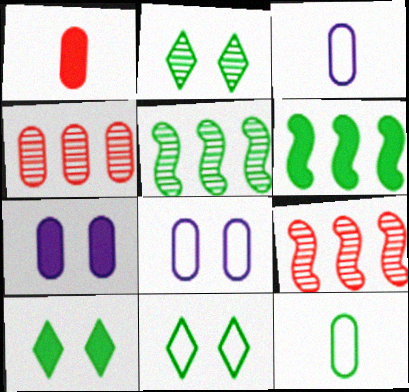[[2, 6, 12], 
[2, 10, 11], 
[3, 9, 10], 
[4, 7, 12], 
[5, 10, 12]]